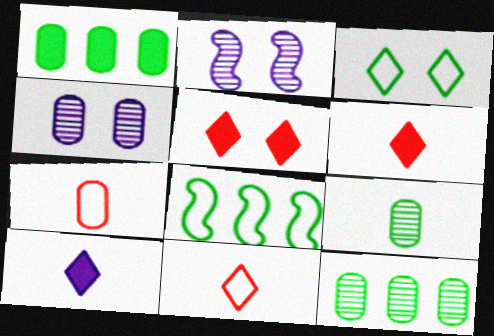[[1, 2, 11], 
[1, 4, 7], 
[4, 6, 8]]